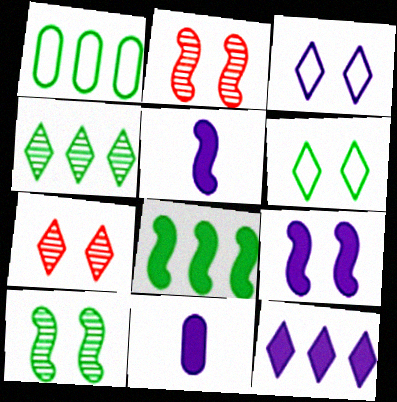[[1, 4, 8], 
[1, 5, 7], 
[9, 11, 12]]